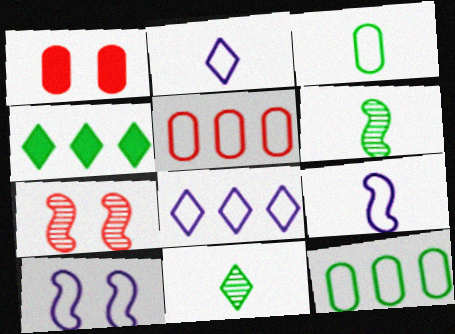[[1, 6, 8]]